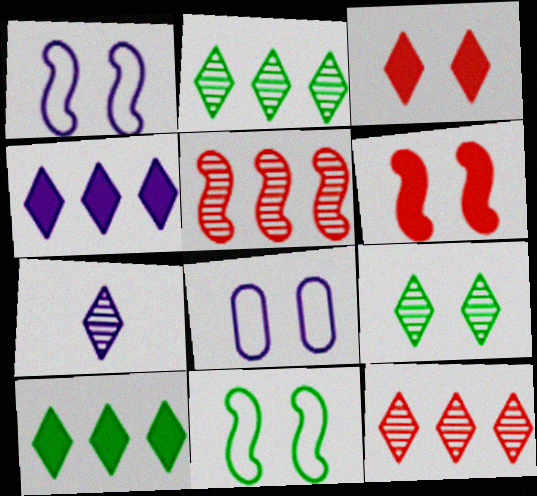[[6, 8, 9], 
[7, 9, 12]]